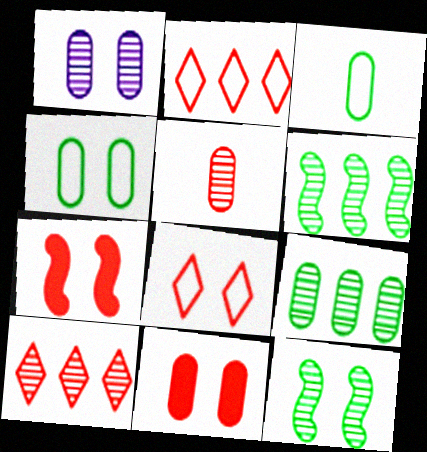[[1, 4, 11], 
[1, 5, 9], 
[2, 5, 7]]